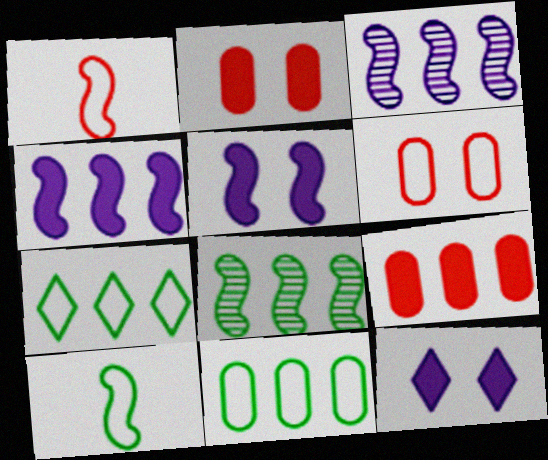[[1, 5, 8], 
[3, 7, 9]]